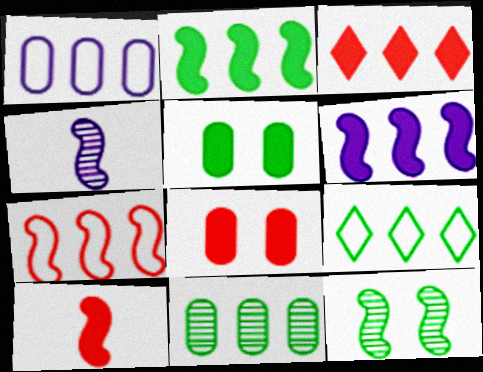[[1, 7, 9], 
[2, 9, 11], 
[3, 8, 10], 
[4, 8, 9]]